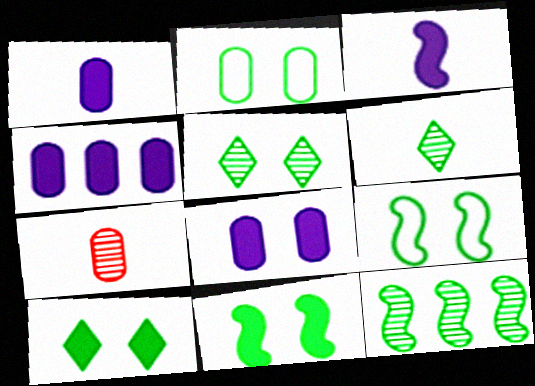[[1, 4, 8], 
[2, 4, 7], 
[2, 5, 11]]